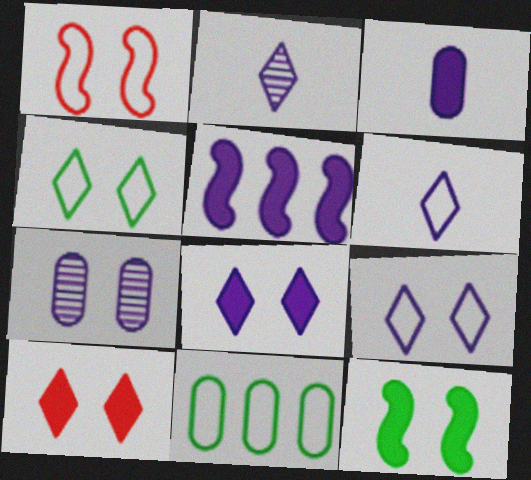[[1, 6, 11], 
[3, 5, 8], 
[5, 6, 7]]